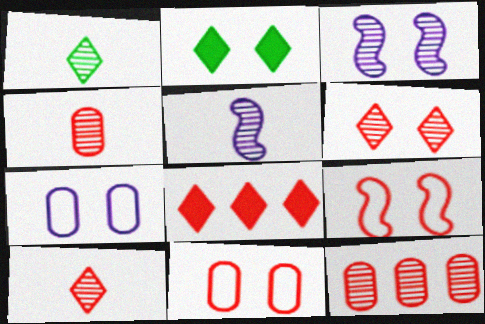[[1, 3, 12], 
[1, 4, 5], 
[2, 3, 11], 
[4, 8, 9]]